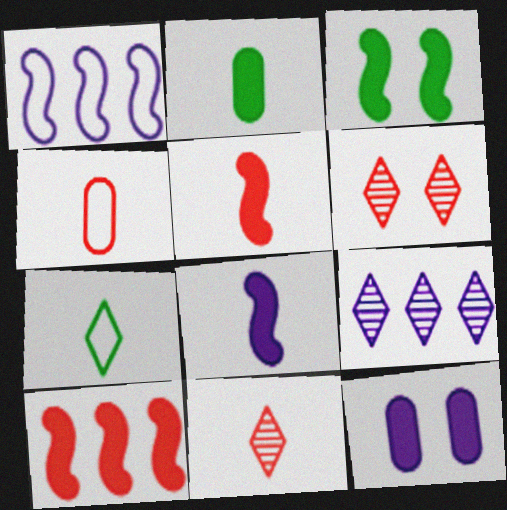[[1, 2, 6], 
[3, 4, 9], 
[3, 8, 10], 
[4, 5, 11], 
[4, 6, 10]]